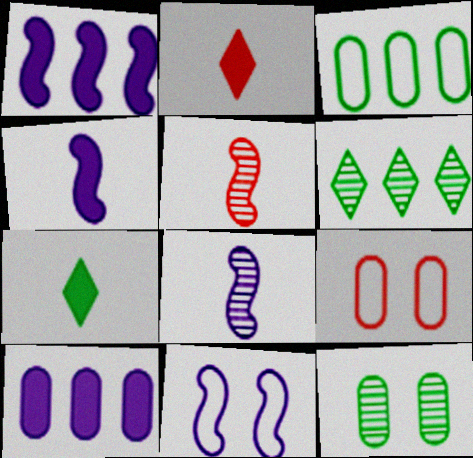[[1, 8, 11], 
[4, 6, 9]]